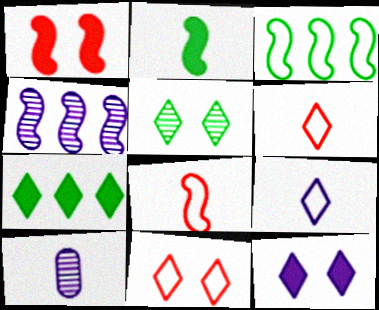[[2, 6, 10], 
[5, 11, 12]]